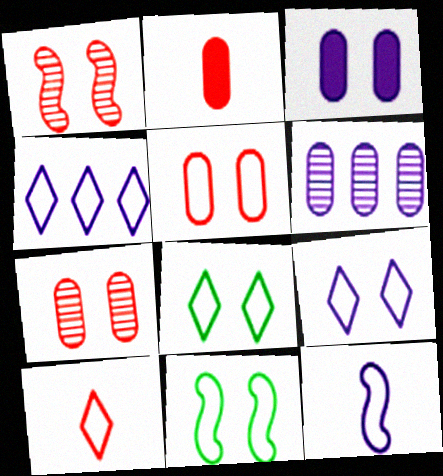[[1, 3, 8], 
[4, 8, 10], 
[5, 9, 11]]